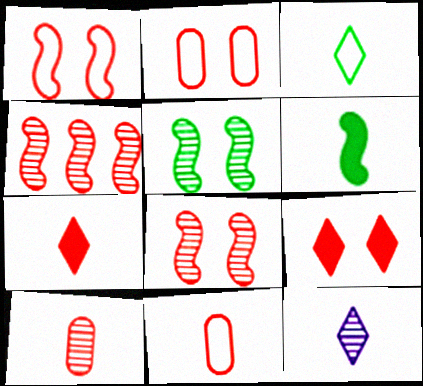[[2, 4, 7], 
[2, 8, 9], 
[3, 7, 12], 
[4, 9, 11], 
[6, 11, 12]]